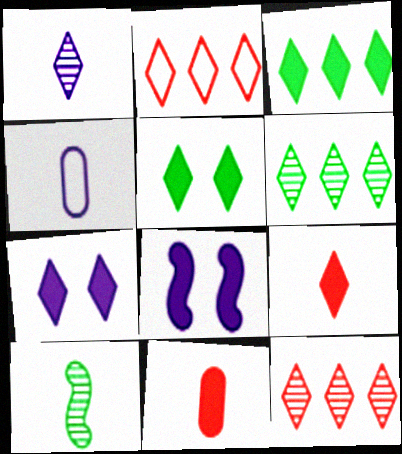[[1, 2, 5], 
[3, 7, 9], 
[3, 8, 11], 
[4, 9, 10]]